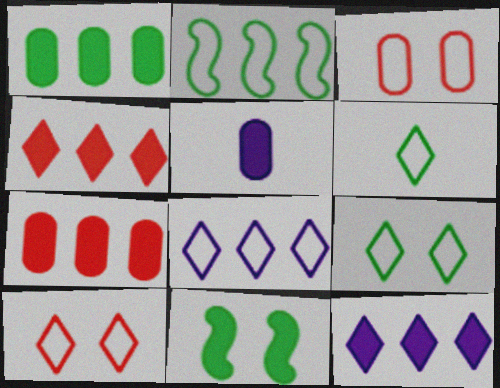[[4, 5, 11], 
[6, 8, 10]]